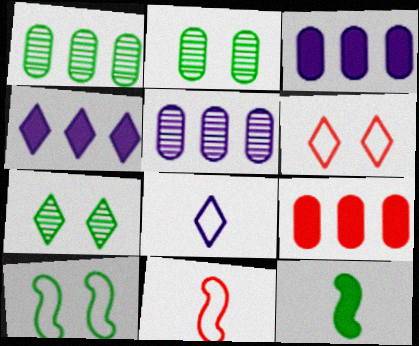[[2, 4, 11], 
[3, 7, 11], 
[5, 6, 12]]